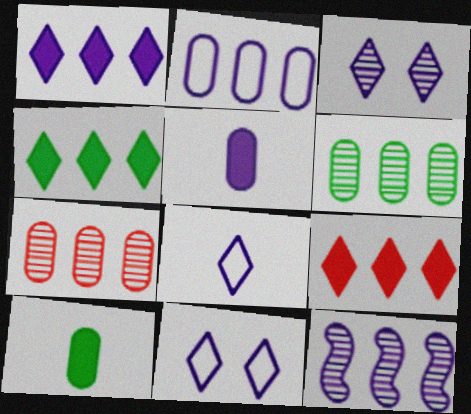[[1, 2, 12], 
[1, 3, 8], 
[1, 4, 9], 
[5, 11, 12]]